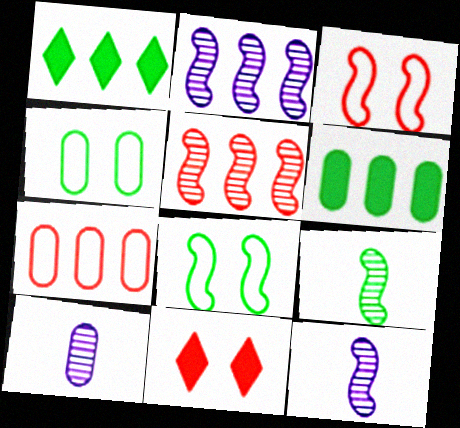[[1, 2, 7], 
[1, 3, 10], 
[1, 4, 9]]